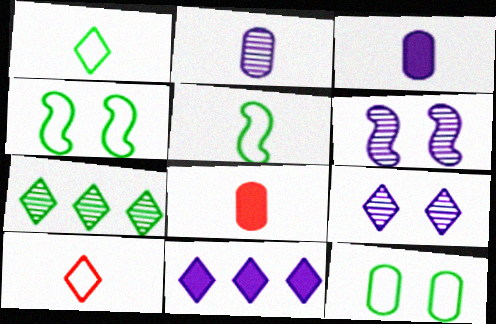[]